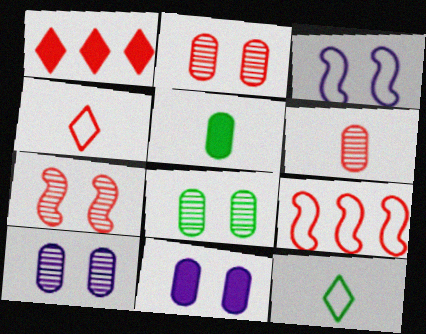[[2, 8, 10]]